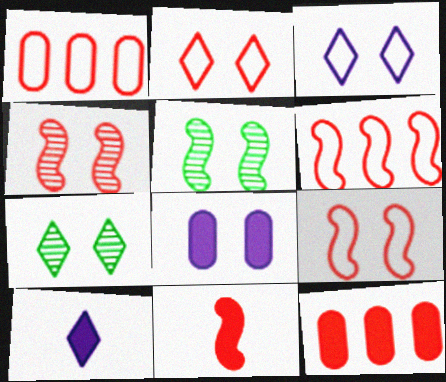[[1, 5, 10], 
[2, 5, 8], 
[4, 6, 11], 
[7, 8, 9]]